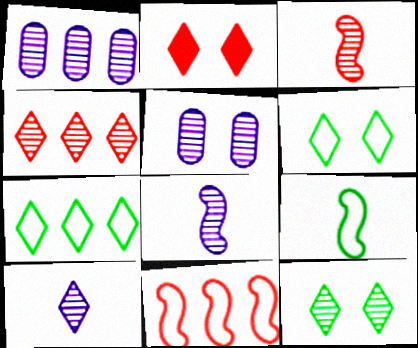[[1, 2, 9], 
[1, 3, 12], 
[2, 7, 10], 
[4, 10, 12]]